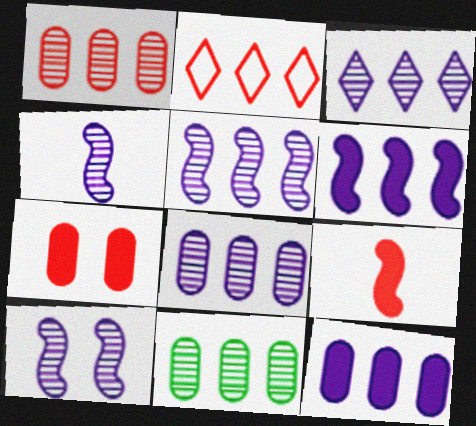[[1, 8, 11], 
[2, 6, 11], 
[3, 5, 8], 
[4, 5, 10]]